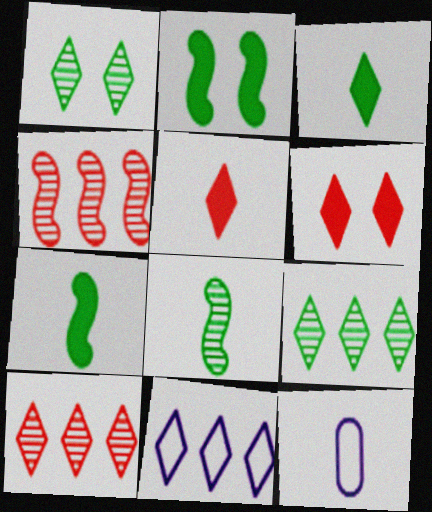[[1, 5, 11], 
[2, 10, 12], 
[5, 8, 12]]